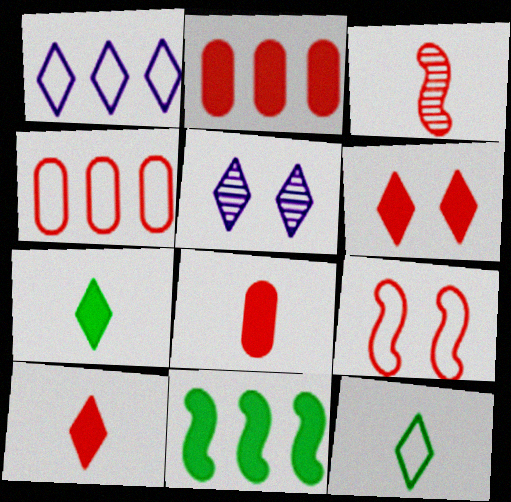[[3, 4, 6]]